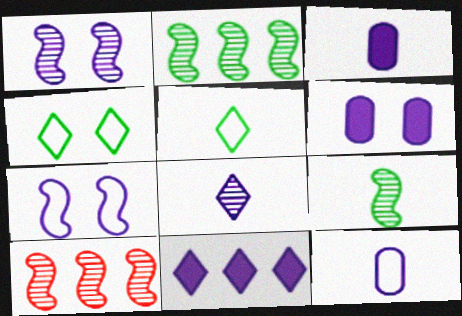[[1, 9, 10], 
[1, 11, 12], 
[3, 4, 10], 
[5, 6, 10]]